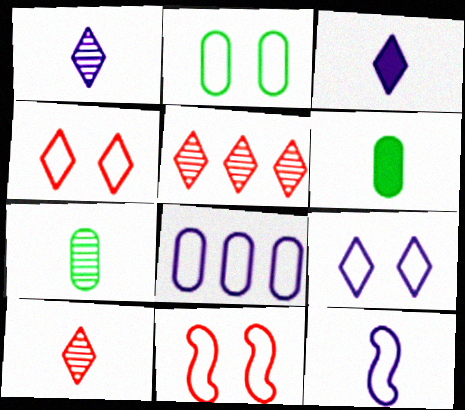[[2, 9, 11], 
[6, 10, 12], 
[8, 9, 12]]